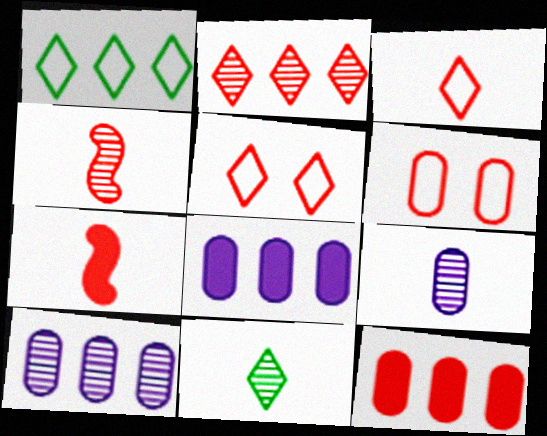[[2, 6, 7], 
[4, 5, 12], 
[4, 9, 11]]